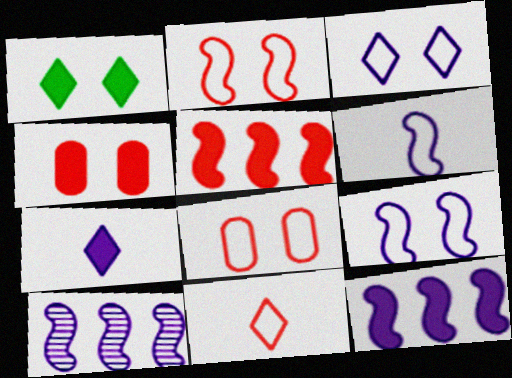[]